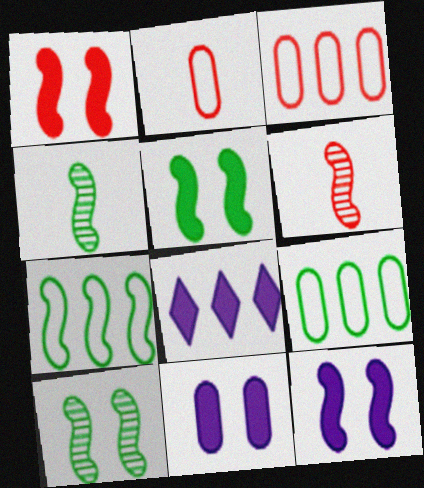[[1, 5, 12], 
[2, 8, 10], 
[4, 5, 7], 
[6, 7, 12]]